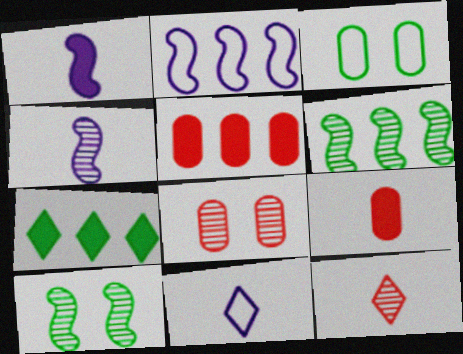[[5, 10, 11]]